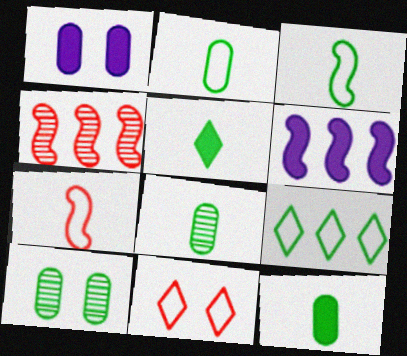[[2, 8, 12], 
[3, 5, 8], 
[6, 8, 11]]